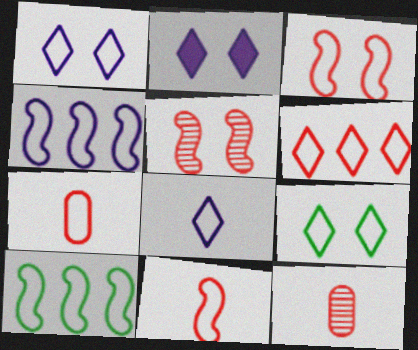[[1, 7, 10], 
[2, 10, 12], 
[3, 6, 7], 
[4, 7, 9], 
[6, 8, 9]]